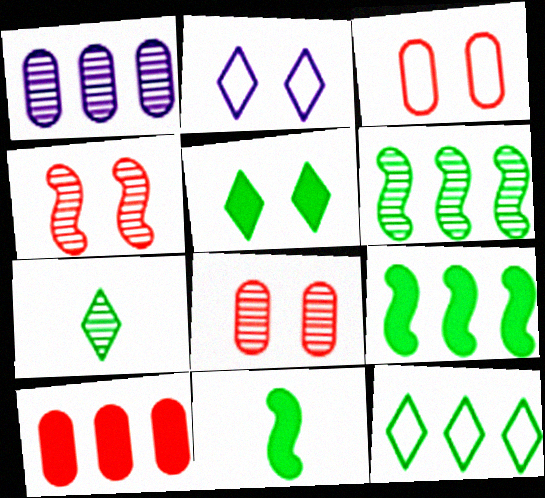[[1, 4, 7], 
[5, 7, 12]]